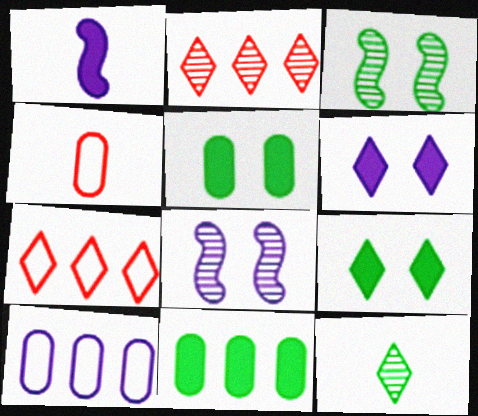[[1, 4, 12], 
[6, 7, 12]]